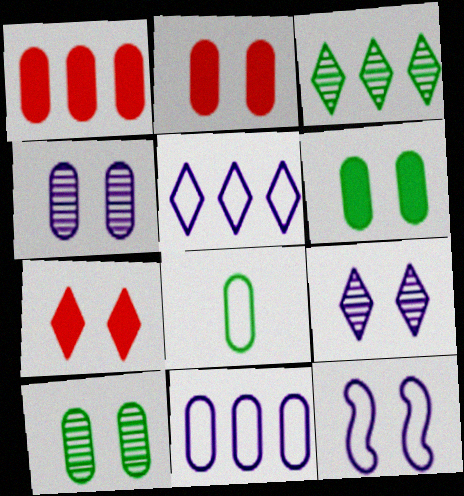[[1, 4, 8], 
[7, 10, 12]]